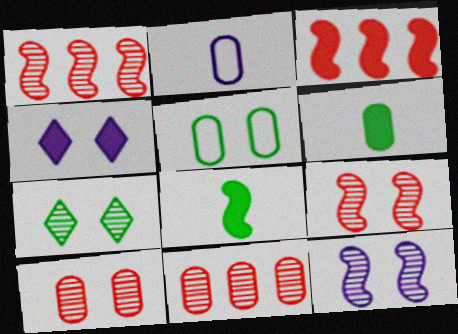[[2, 3, 7], 
[3, 4, 6], 
[4, 5, 9], 
[7, 10, 12]]